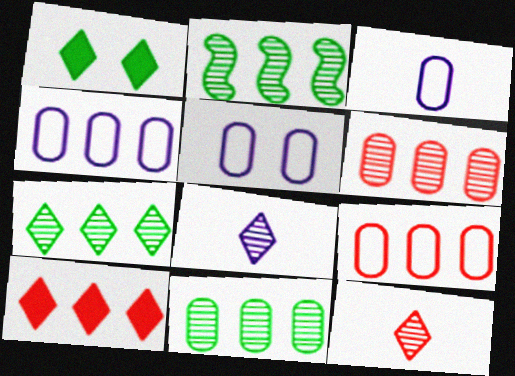[[2, 4, 10], 
[2, 7, 11], 
[3, 4, 5]]